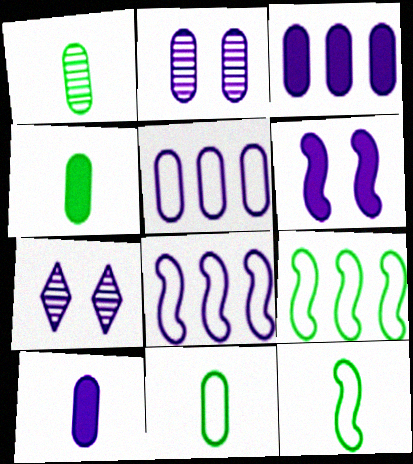[[1, 4, 11], 
[2, 5, 10], 
[7, 8, 10]]